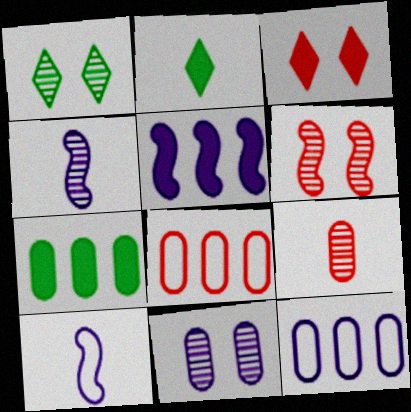[[1, 6, 11], 
[2, 6, 12], 
[2, 9, 10]]